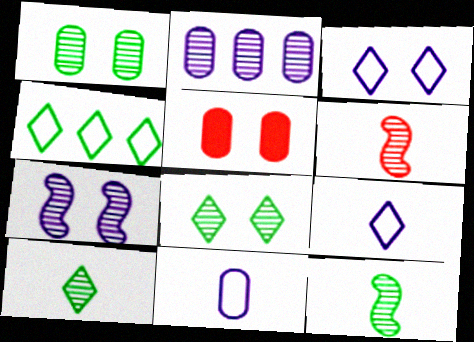[[2, 6, 8]]